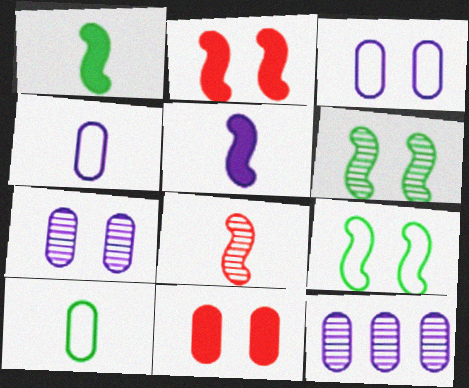[[10, 11, 12]]